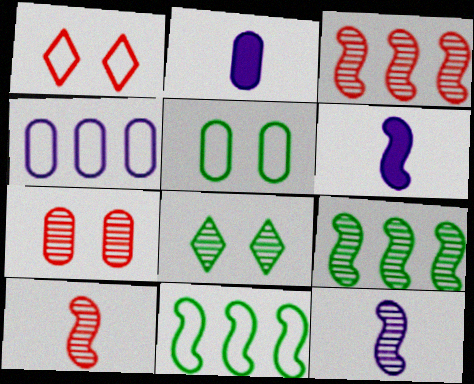[[1, 2, 9]]